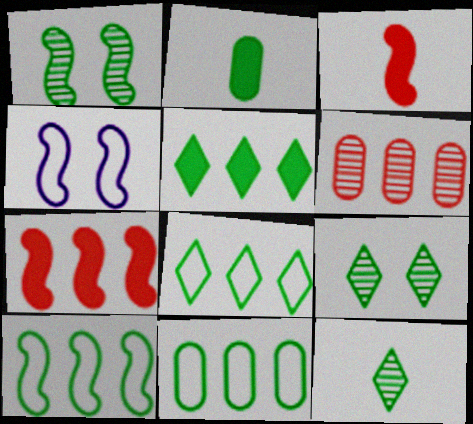[[1, 2, 8], 
[2, 9, 10], 
[8, 10, 11]]